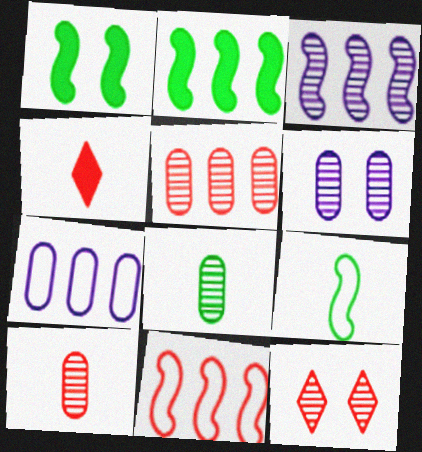[[2, 3, 11], 
[3, 8, 12], 
[5, 6, 8]]